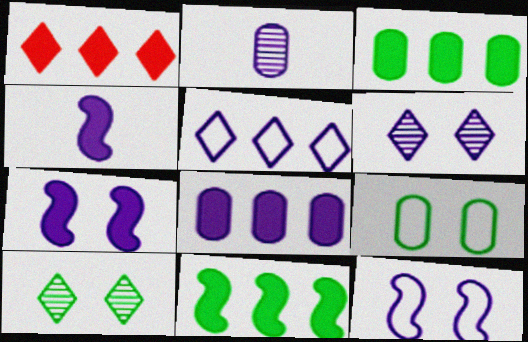[[1, 8, 11], 
[2, 5, 7]]